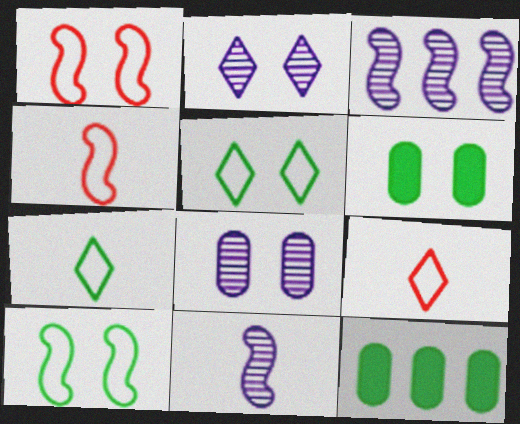[[1, 2, 6], 
[2, 4, 12], 
[3, 6, 9]]